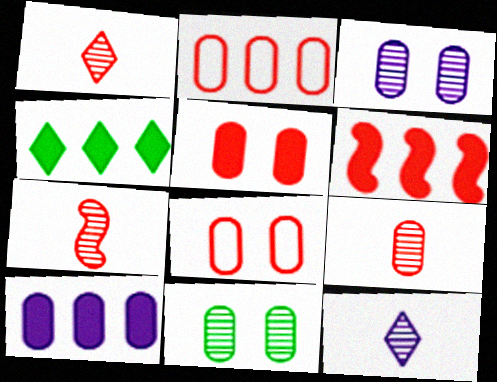[[1, 6, 8], 
[1, 7, 9], 
[2, 5, 9], 
[4, 6, 10]]